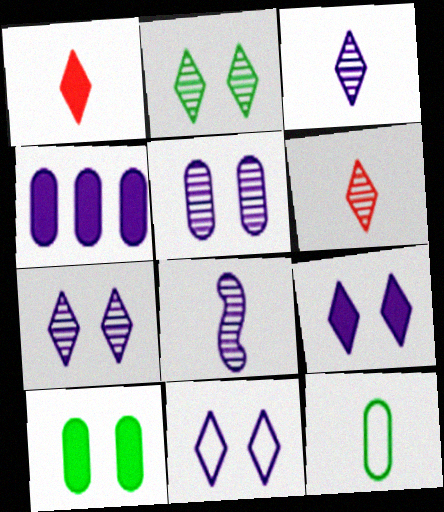[[1, 8, 12], 
[4, 8, 11], 
[7, 9, 11]]